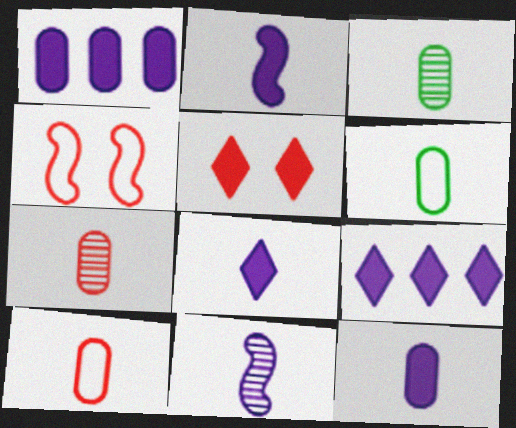[[2, 8, 12], 
[3, 4, 9], 
[3, 10, 12], 
[6, 7, 12]]